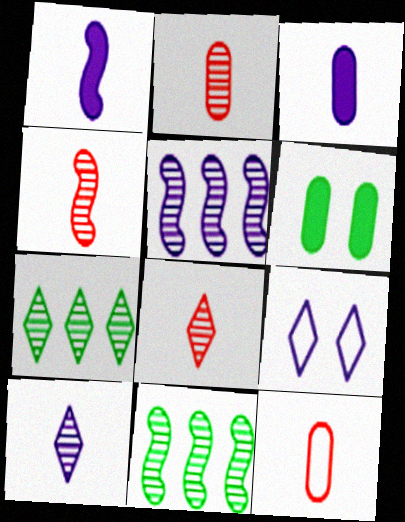[[2, 4, 8], 
[3, 5, 9]]